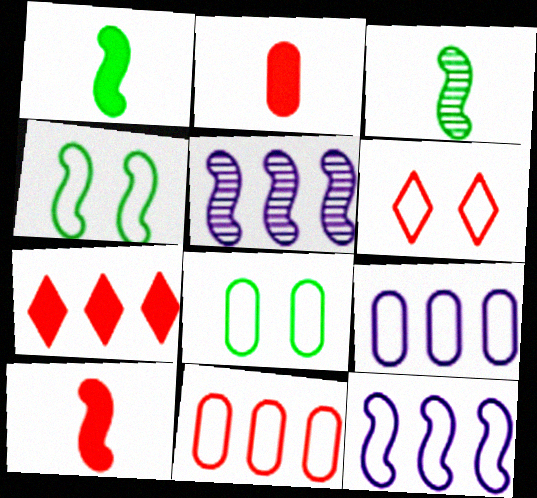[[4, 5, 10]]